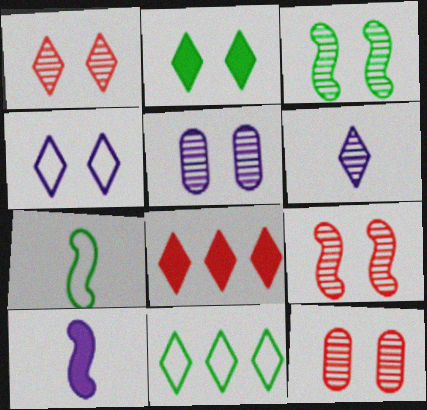[[1, 2, 4], 
[1, 3, 5], 
[1, 9, 12], 
[5, 7, 8], 
[10, 11, 12]]